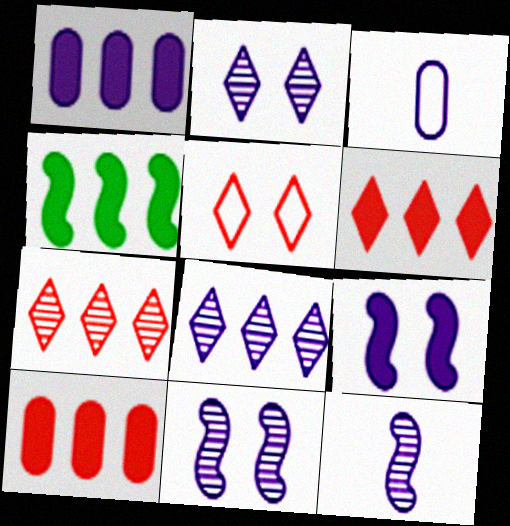[[1, 4, 6], 
[3, 8, 9]]